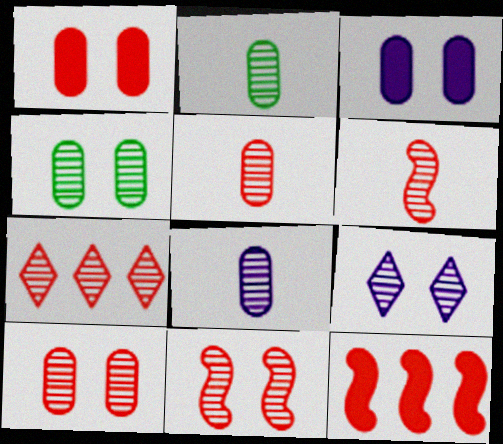[[2, 5, 8], 
[4, 9, 11], 
[5, 7, 11], 
[6, 7, 10]]